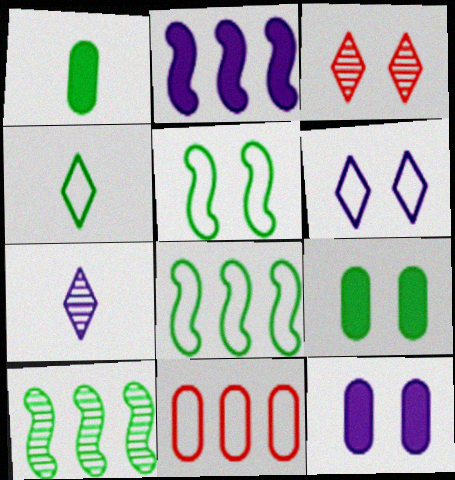[[3, 5, 12], 
[4, 9, 10]]